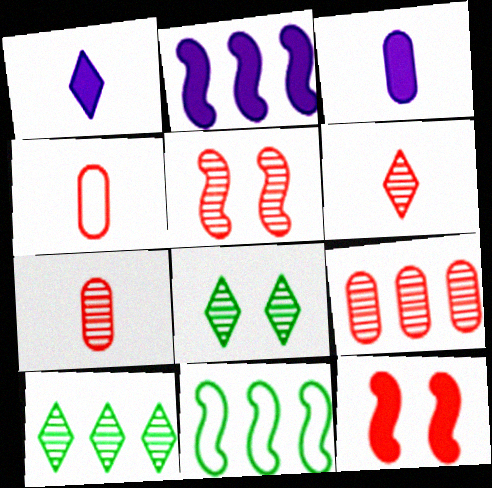[[2, 4, 8], 
[5, 6, 9]]